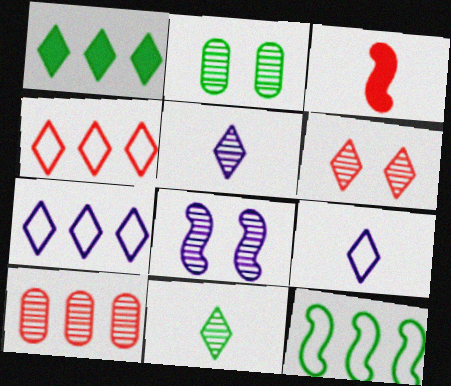[[1, 6, 9], 
[2, 3, 7], 
[2, 6, 8], 
[3, 8, 12], 
[8, 10, 11]]